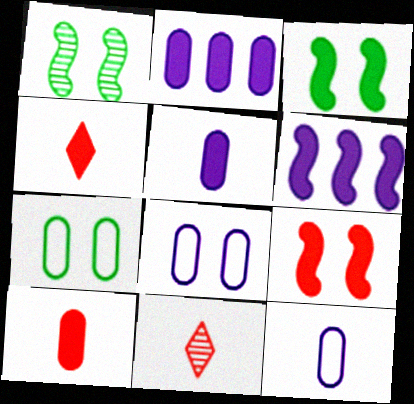[[2, 3, 4], 
[6, 7, 11]]